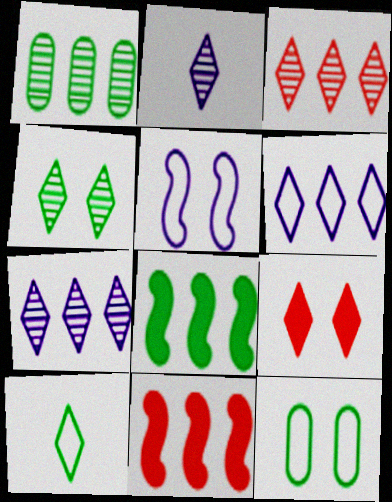[[1, 6, 11], 
[2, 3, 4], 
[2, 11, 12], 
[7, 9, 10]]